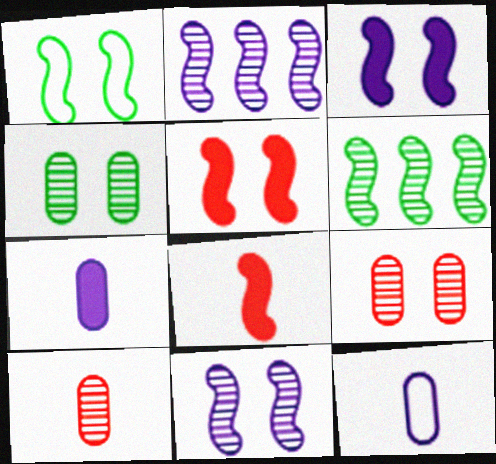[[1, 2, 8], 
[1, 5, 11]]